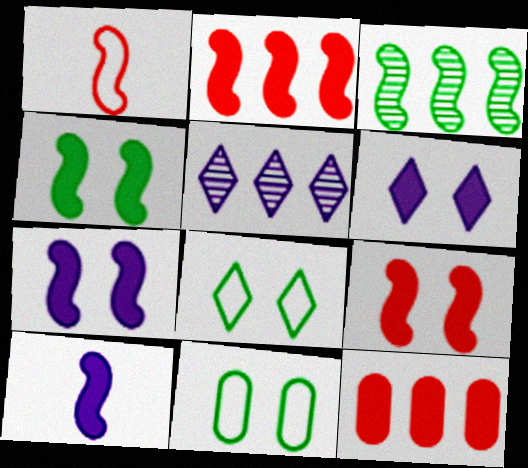[[1, 3, 7], 
[2, 4, 10], 
[4, 7, 9]]